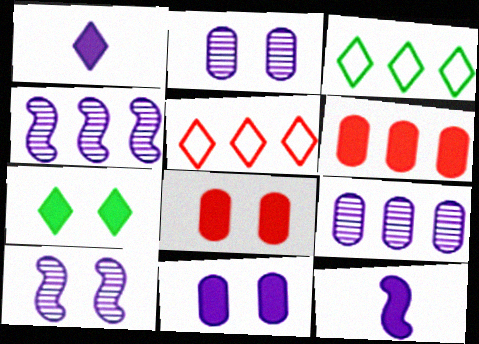[[3, 4, 6], 
[6, 7, 12]]